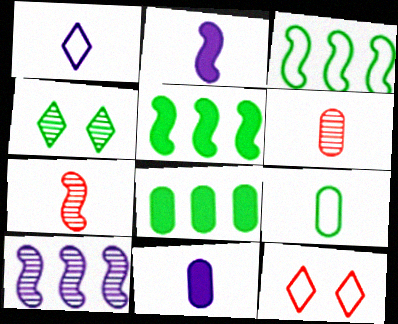[[4, 5, 9], 
[4, 6, 10], 
[6, 9, 11]]